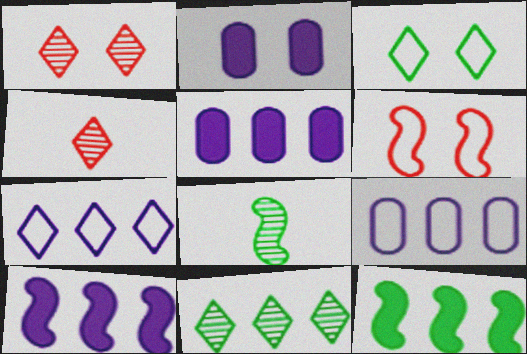[[6, 8, 10]]